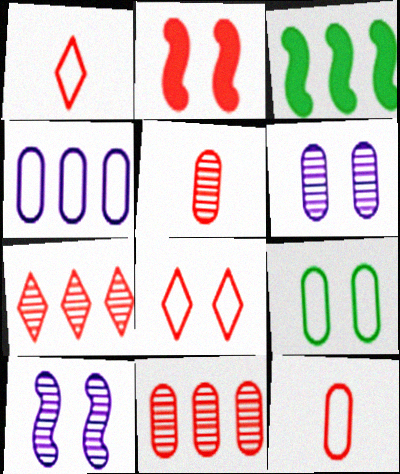[[1, 2, 11], 
[1, 3, 6], 
[2, 7, 12], 
[3, 4, 7], 
[4, 9, 12]]